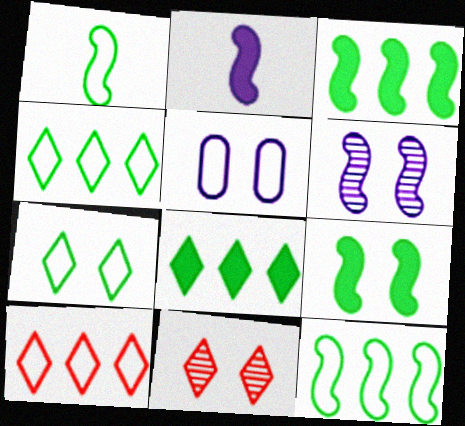[[1, 5, 10], 
[5, 9, 11]]